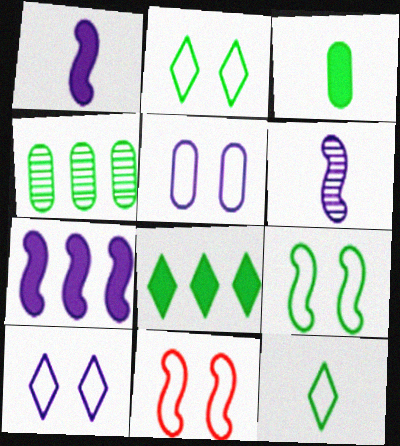[[2, 5, 11]]